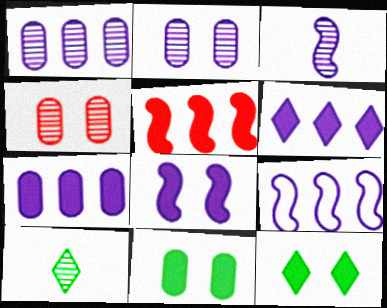[[1, 6, 9], 
[3, 8, 9]]